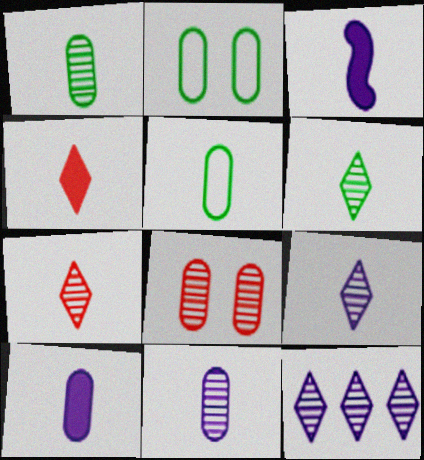[[3, 5, 7], 
[6, 7, 9]]